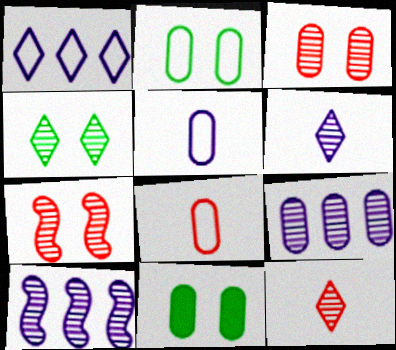[[8, 9, 11]]